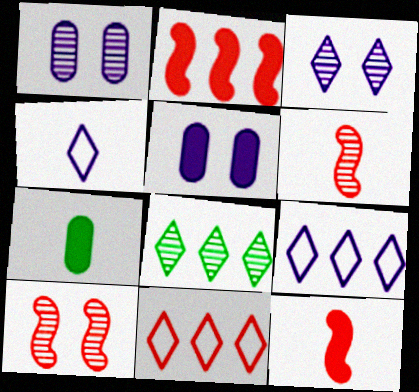[[1, 6, 8], 
[4, 6, 7], 
[7, 9, 10]]